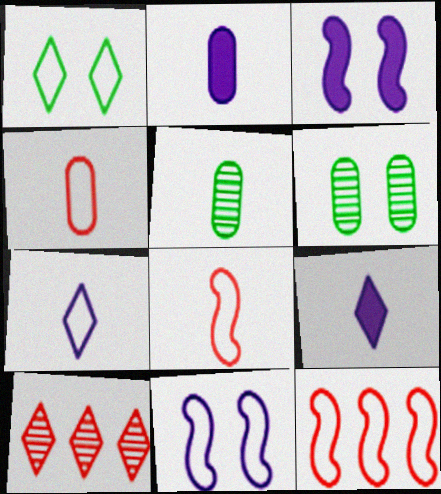[[1, 9, 10], 
[2, 4, 5], 
[5, 8, 9], 
[6, 9, 12]]